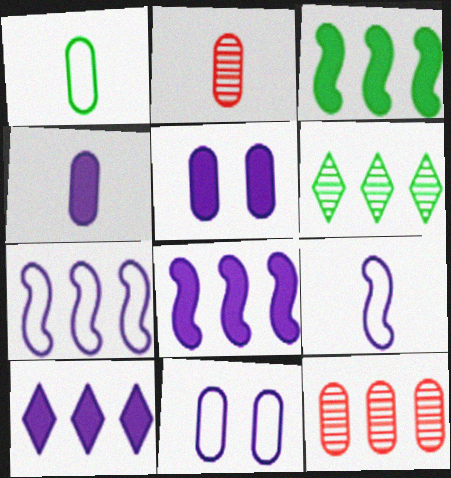[[1, 2, 4], 
[1, 5, 12]]